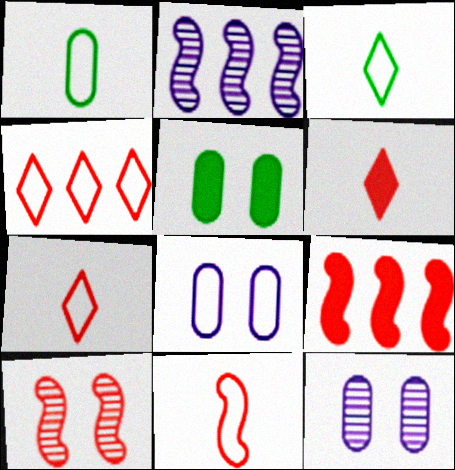[[2, 5, 7], 
[3, 9, 12], 
[9, 10, 11]]